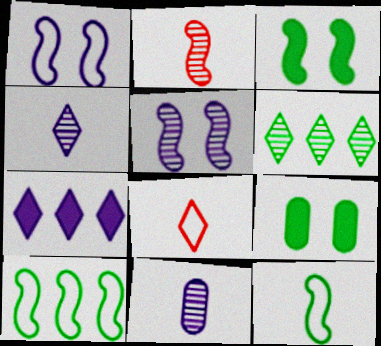[[1, 7, 11], 
[6, 9, 12]]